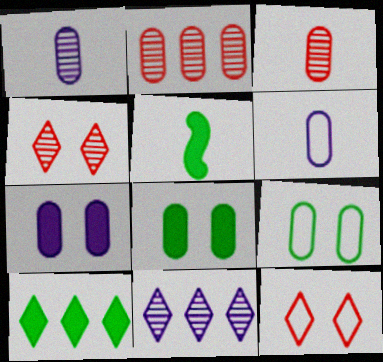[[2, 6, 8], 
[5, 8, 10]]